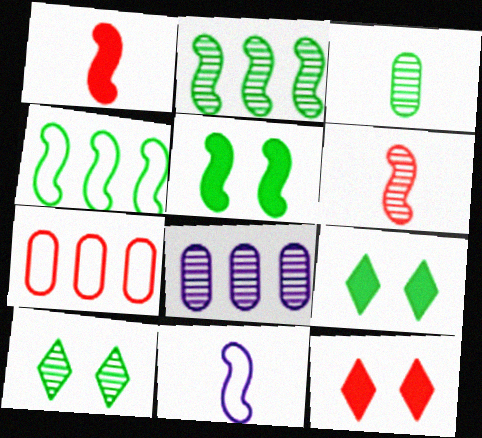[[2, 3, 10], 
[3, 4, 9], 
[6, 7, 12], 
[6, 8, 10]]